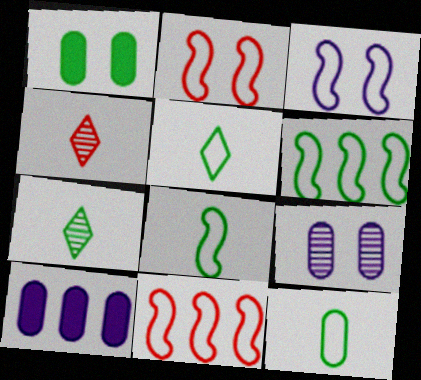[[1, 6, 7], 
[2, 7, 10], 
[3, 8, 11], 
[5, 8, 12]]